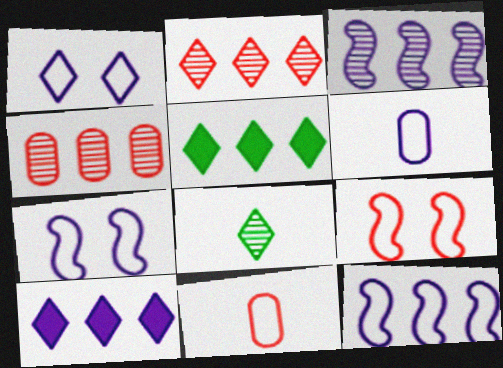[[1, 6, 12], 
[4, 5, 12]]